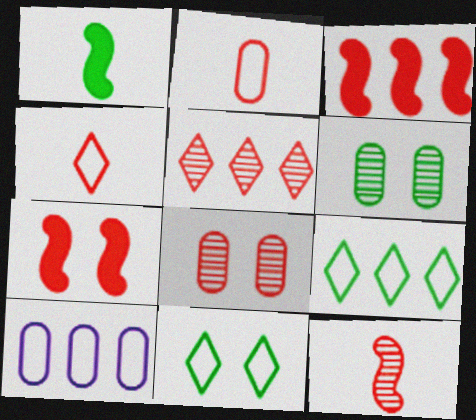[[1, 6, 9], 
[2, 5, 7], 
[3, 4, 8], 
[5, 8, 12]]